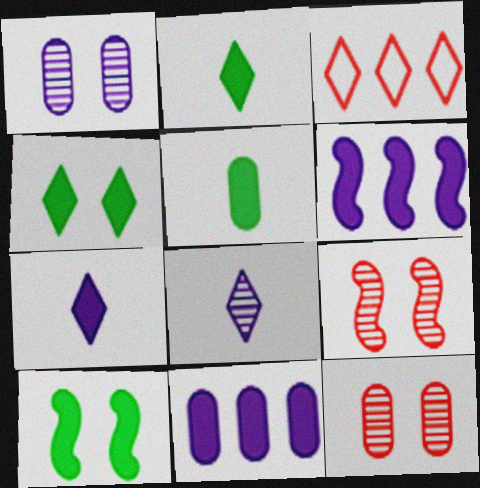[[3, 4, 8]]